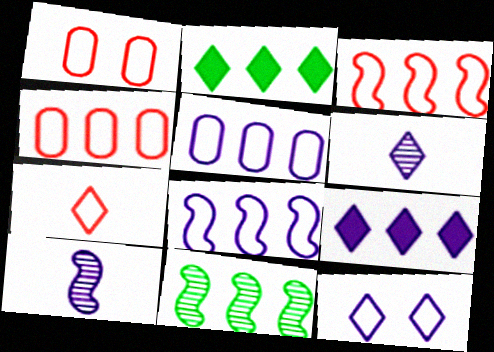[[1, 2, 10], 
[1, 3, 7], 
[4, 9, 11], 
[6, 9, 12]]